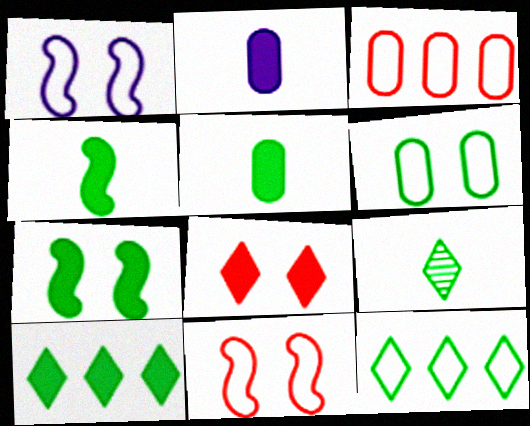[[5, 7, 10]]